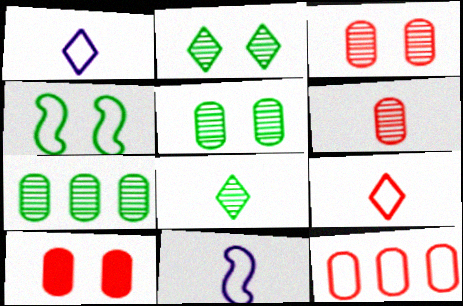[[1, 4, 12], 
[6, 10, 12]]